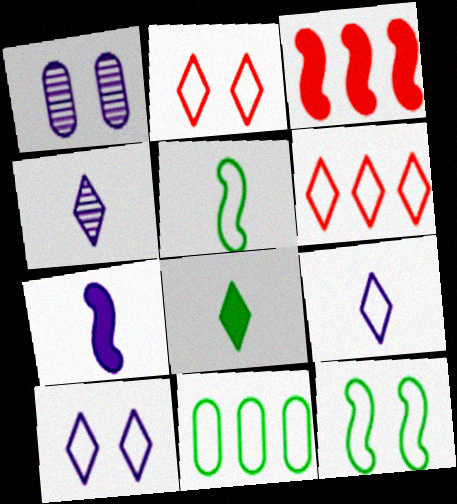[]